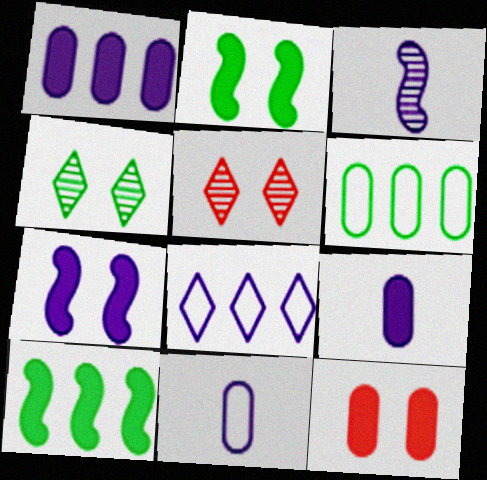[[5, 10, 11]]